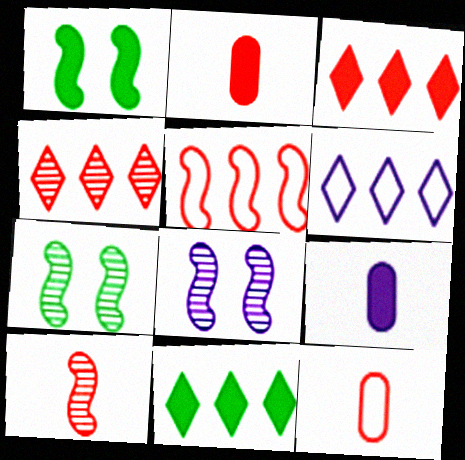[[1, 3, 9], 
[2, 6, 7], 
[4, 6, 11], 
[6, 8, 9], 
[8, 11, 12]]